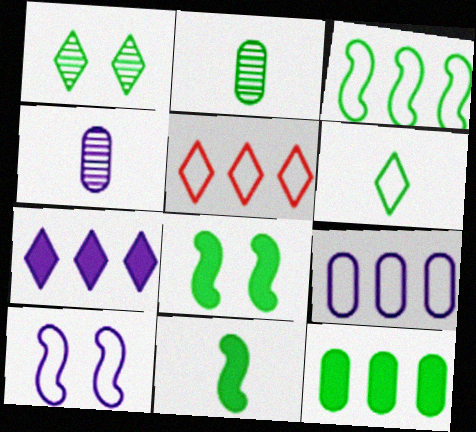[[2, 6, 11], 
[3, 5, 9], 
[4, 5, 8], 
[4, 7, 10]]